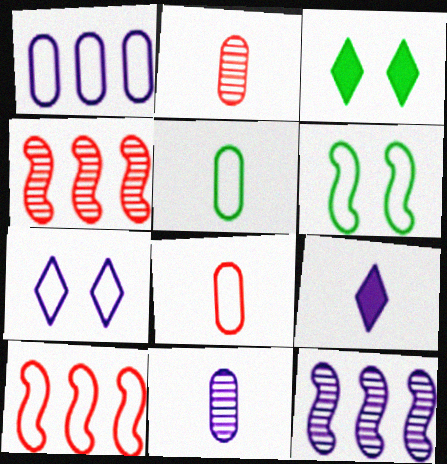[[3, 8, 12], 
[3, 10, 11], 
[5, 7, 10]]